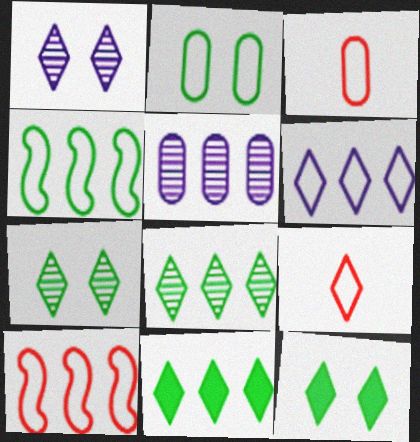[[1, 9, 11], 
[5, 10, 11]]